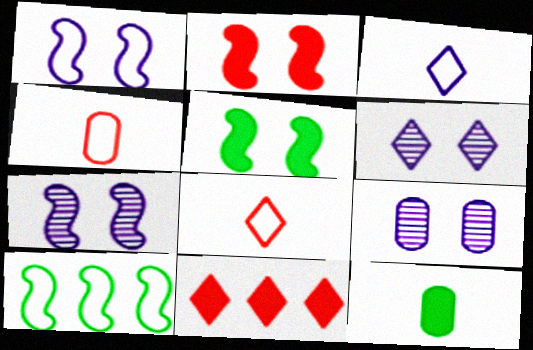[[6, 7, 9]]